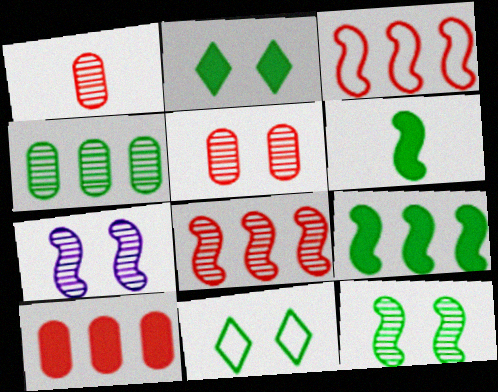[[3, 6, 7], 
[4, 6, 11]]